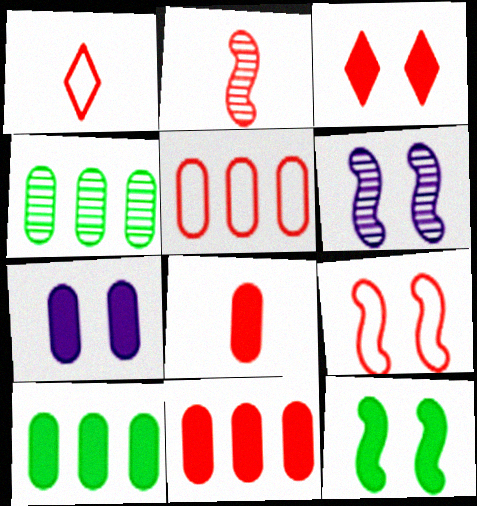[[1, 2, 8], 
[1, 5, 9], 
[1, 6, 10], 
[2, 3, 5], 
[3, 7, 12], 
[6, 9, 12], 
[7, 8, 10]]